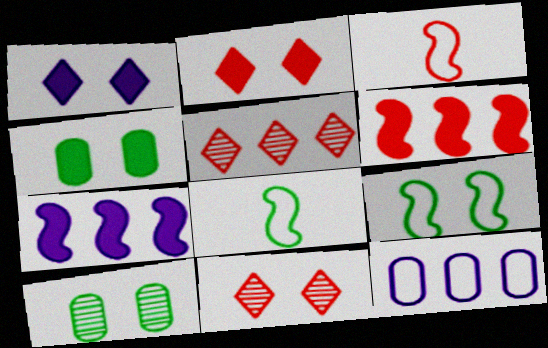[]